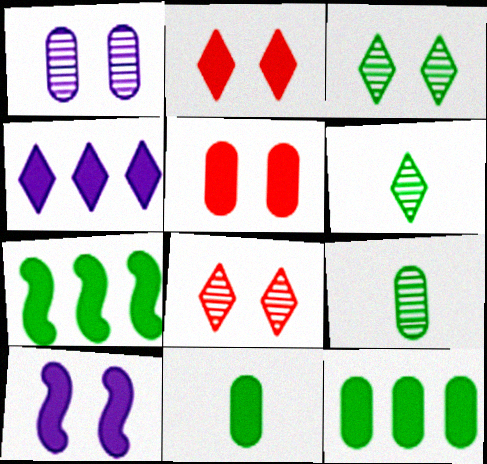[]